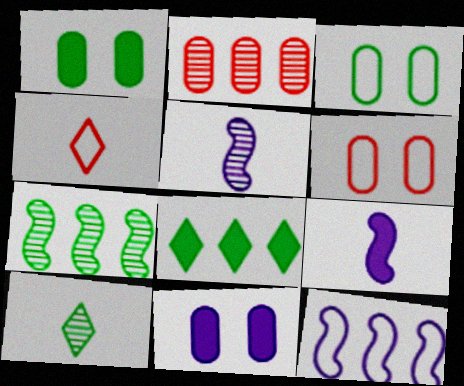[[2, 8, 12], 
[3, 4, 12], 
[4, 7, 11], 
[5, 6, 8]]